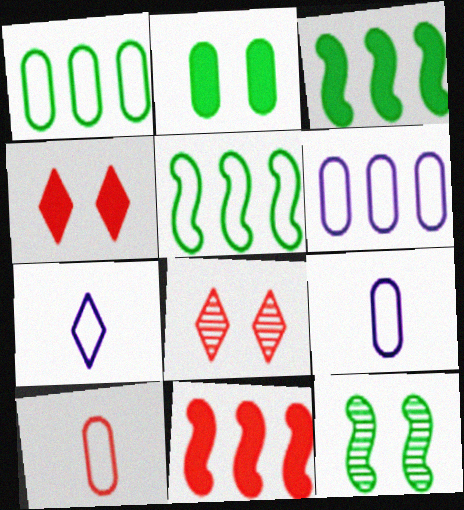[[3, 8, 9], 
[8, 10, 11]]